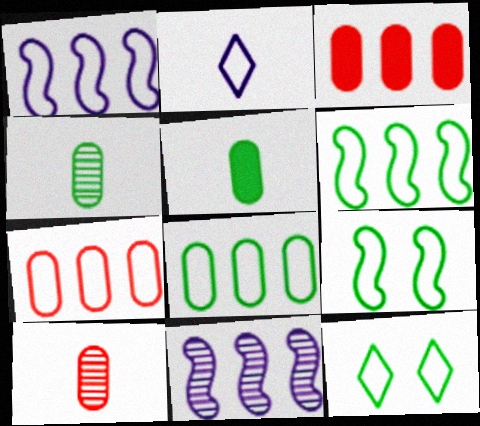[[2, 7, 9]]